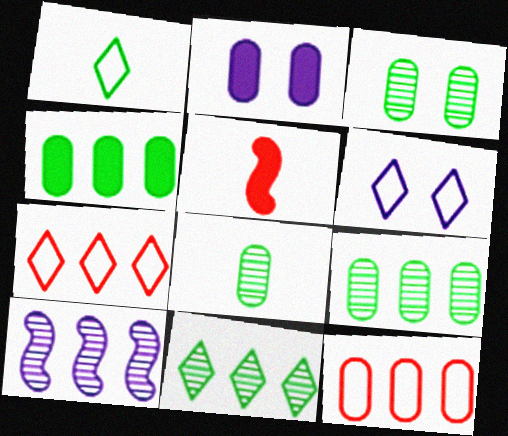[[1, 6, 7], 
[2, 8, 12], 
[3, 8, 9], 
[4, 7, 10], 
[5, 6, 9]]